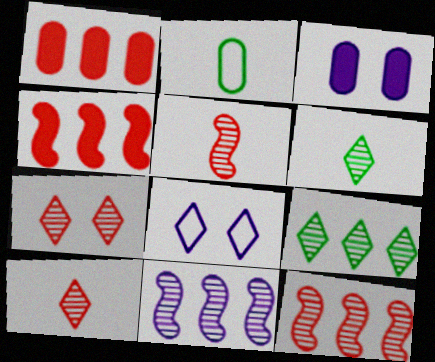[]